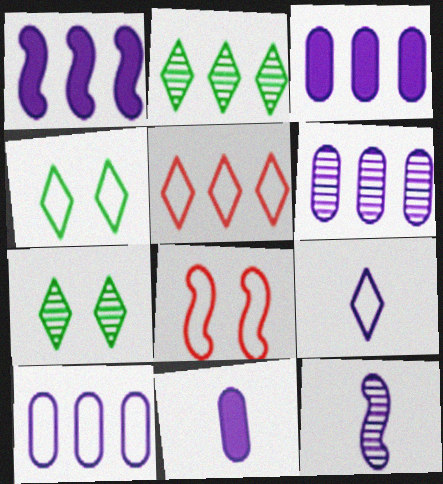[[2, 8, 11], 
[3, 6, 10], 
[4, 5, 9], 
[9, 11, 12]]